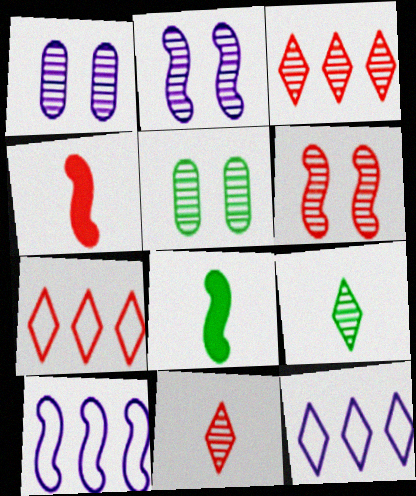[[1, 7, 8], 
[4, 5, 12], 
[6, 8, 10]]